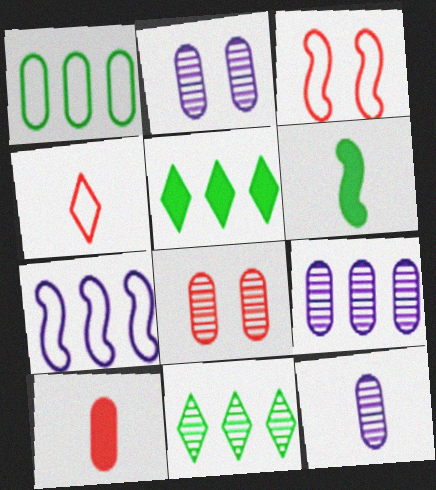[[1, 2, 10], 
[2, 9, 12], 
[3, 5, 12], 
[4, 6, 12]]